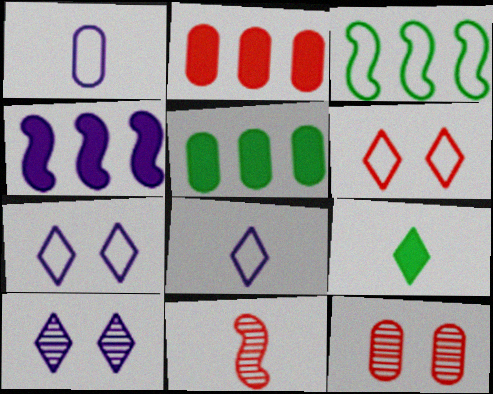[[1, 3, 6], 
[1, 4, 10], 
[1, 5, 12], 
[1, 9, 11], 
[2, 6, 11], 
[5, 7, 11]]